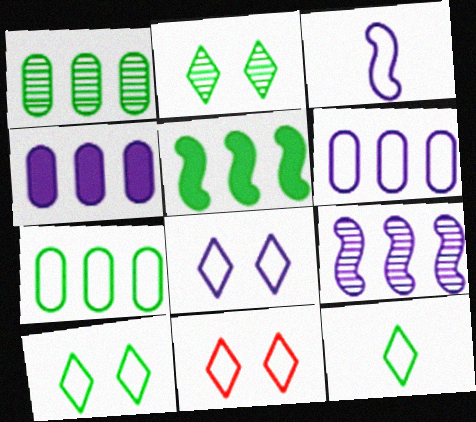[[3, 6, 8], 
[3, 7, 11], 
[8, 10, 11]]